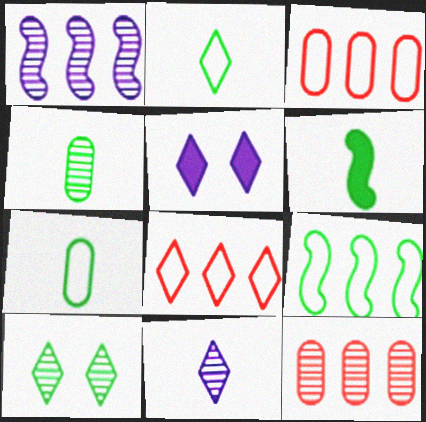[[2, 4, 6]]